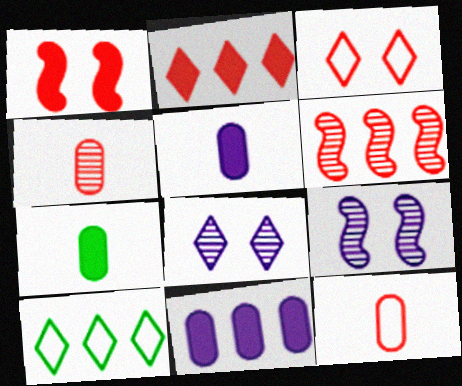[[6, 10, 11]]